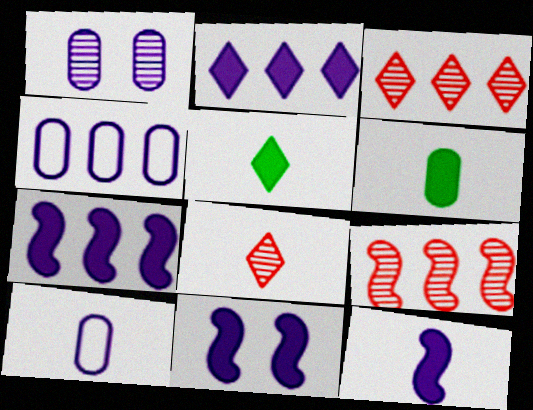[[7, 11, 12]]